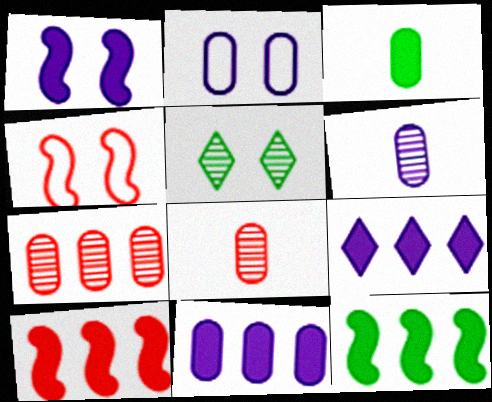[[2, 3, 7], 
[2, 6, 11]]